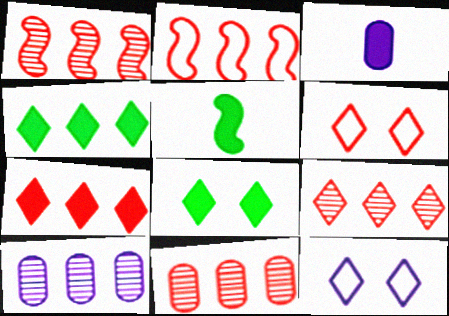[[1, 9, 11], 
[2, 4, 10], 
[2, 7, 11], 
[5, 6, 10], 
[5, 11, 12]]